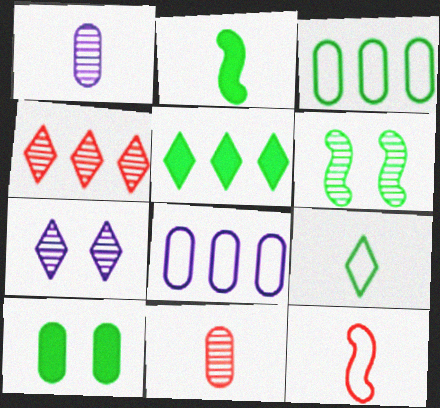[[1, 4, 6], 
[2, 5, 10], 
[8, 10, 11]]